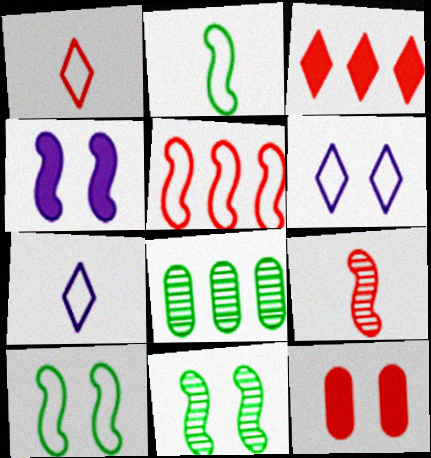[[1, 4, 8], 
[6, 11, 12]]